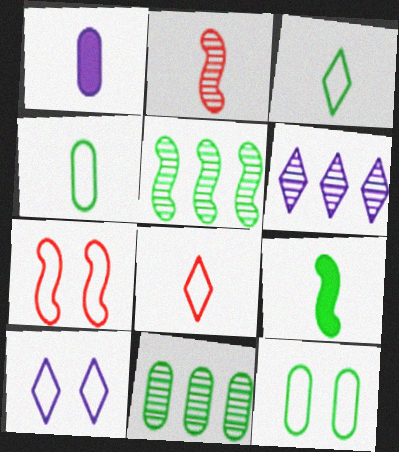[[1, 2, 3], 
[7, 10, 12]]